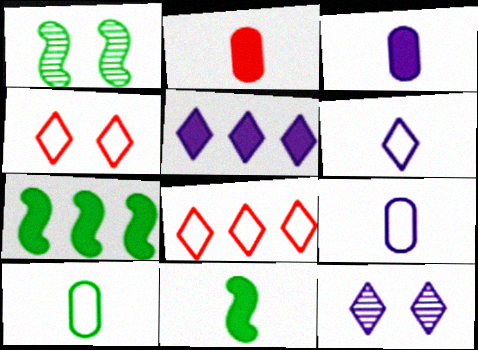[[1, 3, 8], 
[5, 6, 12]]